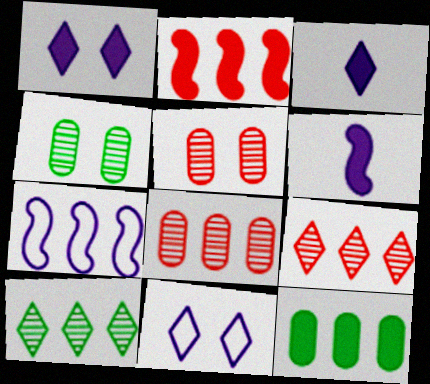[[7, 9, 12]]